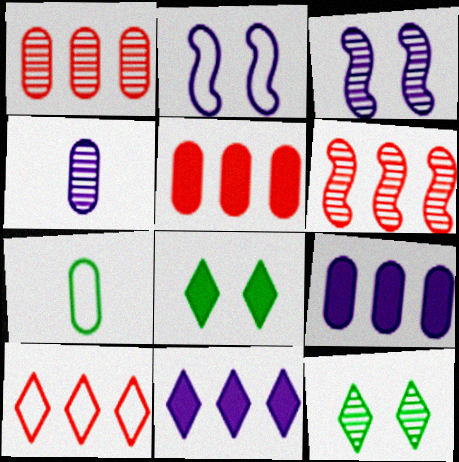[[2, 4, 11], 
[2, 7, 10], 
[4, 6, 12], 
[5, 6, 10]]